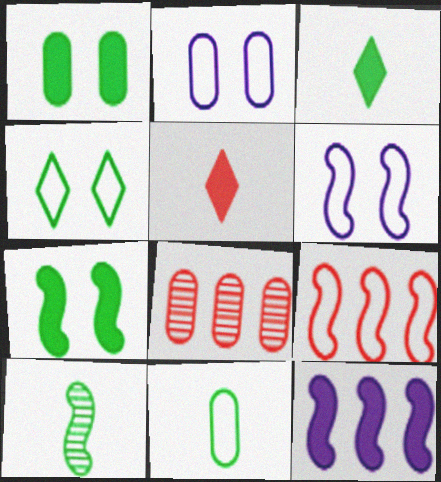[[1, 5, 12], 
[3, 6, 8], 
[3, 10, 11]]